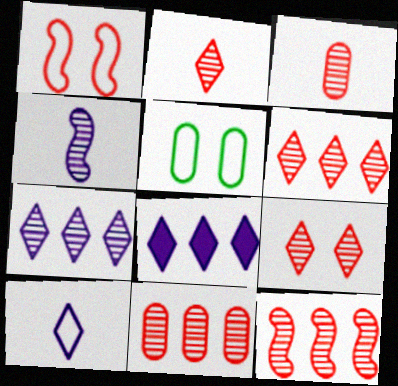[[2, 6, 9], 
[3, 9, 12], 
[6, 11, 12]]